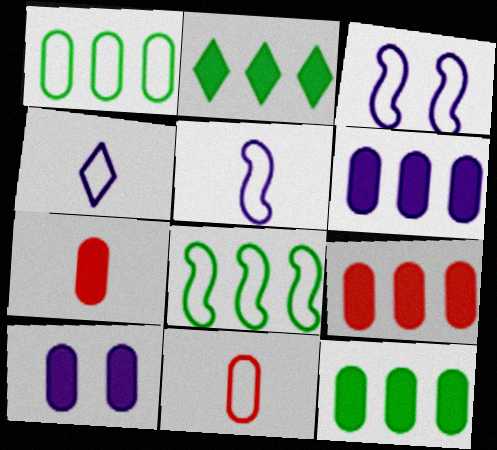[[6, 9, 12], 
[7, 10, 12]]